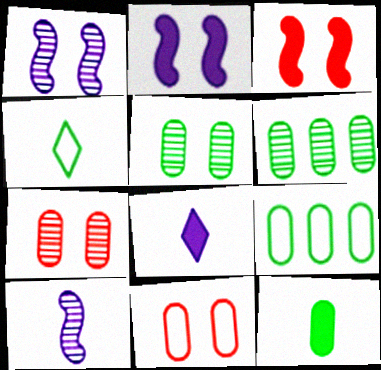[[5, 9, 12]]